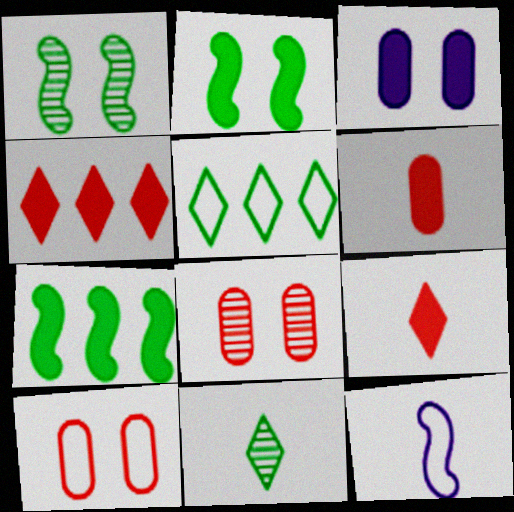[[3, 7, 9], 
[5, 10, 12], 
[6, 11, 12]]